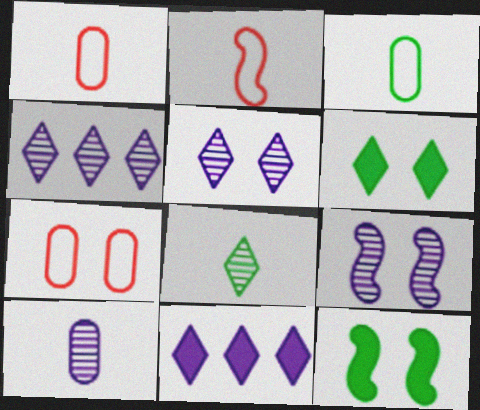[[1, 4, 12], 
[4, 9, 10], 
[5, 7, 12], 
[6, 7, 9]]